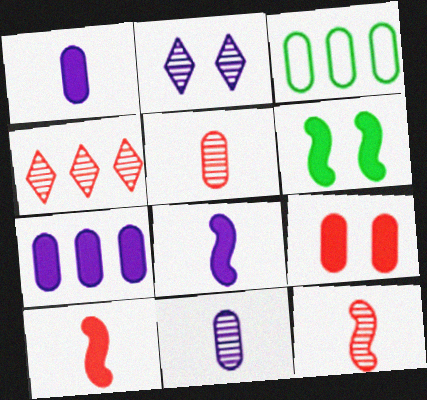[[2, 3, 10], 
[3, 9, 11]]